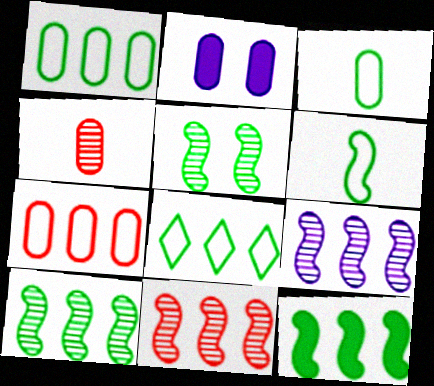[[1, 2, 4], 
[5, 6, 12], 
[9, 10, 11]]